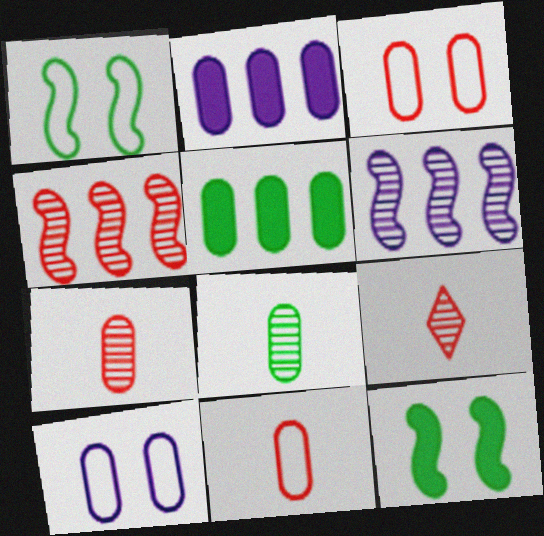[[1, 2, 9], 
[2, 3, 8], 
[5, 7, 10]]